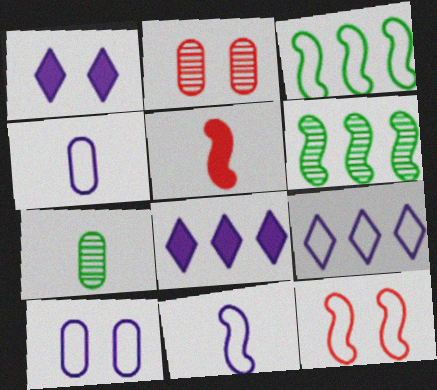[[3, 11, 12], 
[7, 8, 12], 
[9, 10, 11]]